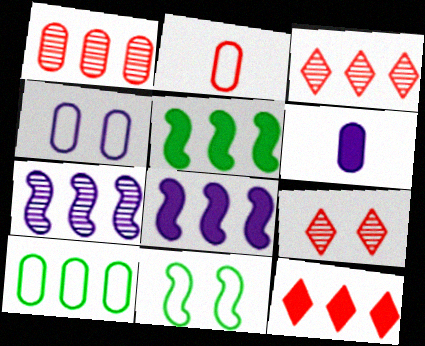[[2, 4, 10], 
[3, 6, 11], 
[3, 8, 10], 
[7, 10, 12]]